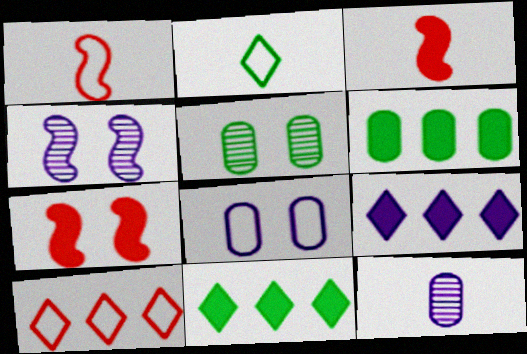[[1, 5, 9], 
[2, 3, 12]]